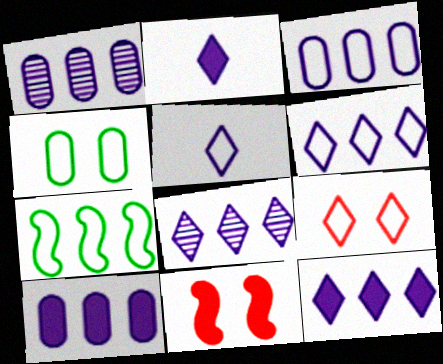[[1, 3, 10], 
[6, 8, 12]]